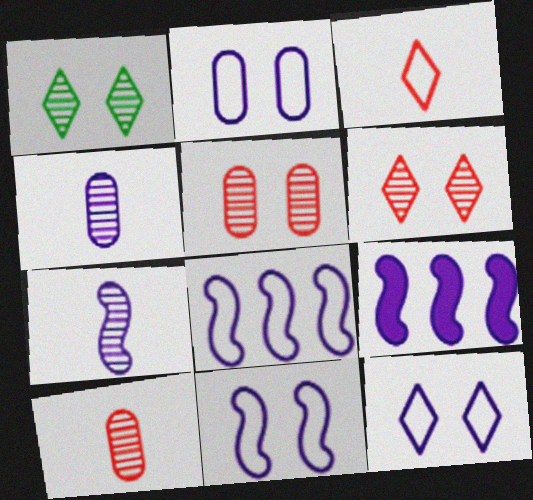[[2, 11, 12], 
[4, 9, 12], 
[7, 9, 11]]